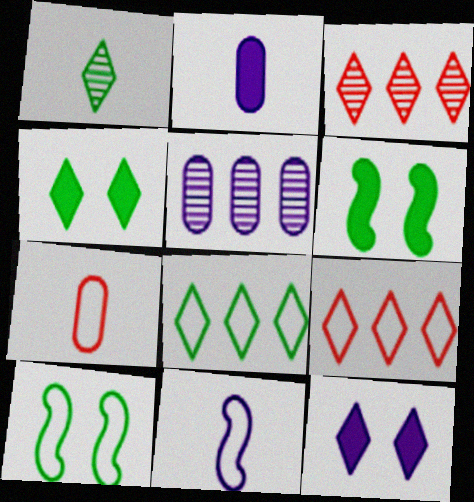[[1, 4, 8], 
[1, 9, 12], 
[2, 3, 10], 
[5, 11, 12]]